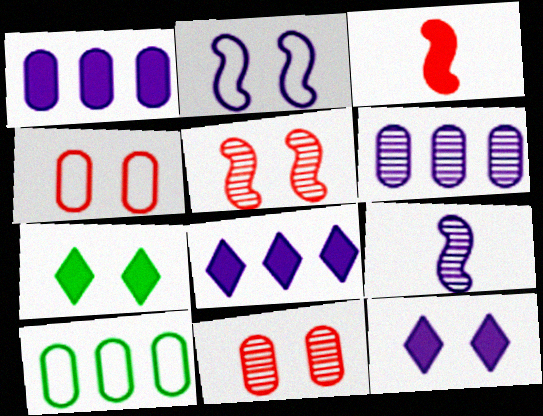[[1, 3, 7], 
[2, 7, 11]]